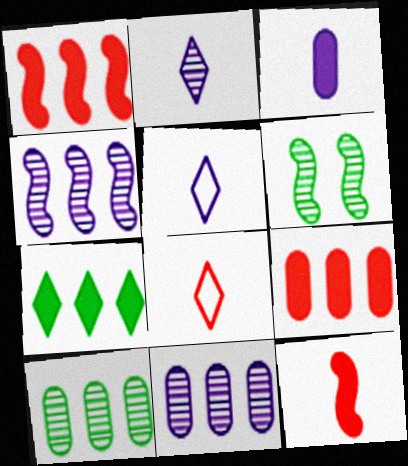[[5, 6, 9]]